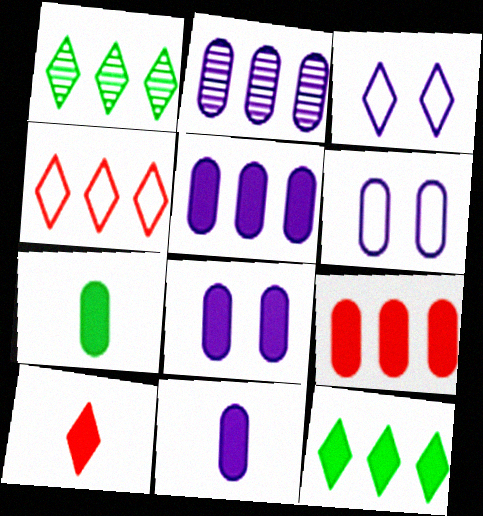[[1, 3, 10], 
[2, 6, 11], 
[5, 8, 11], 
[7, 8, 9]]